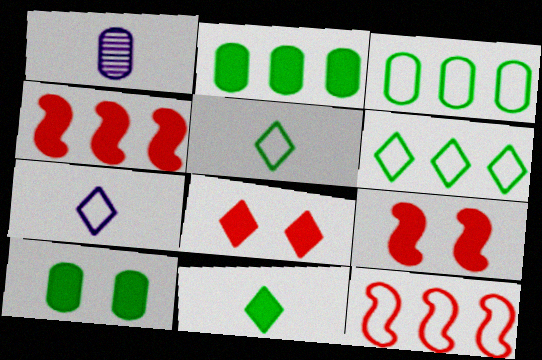[[1, 6, 9]]